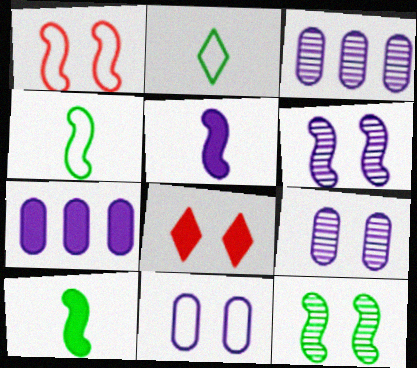[[3, 4, 8], 
[7, 8, 10], 
[8, 11, 12]]